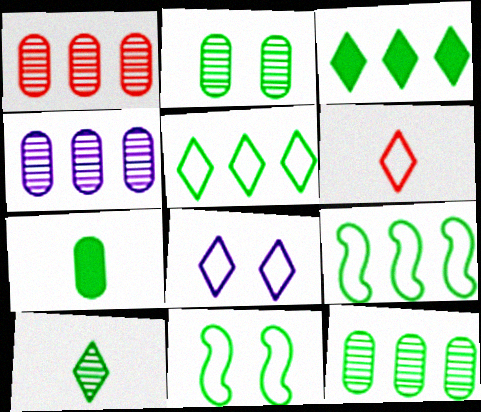[[1, 4, 12], 
[3, 9, 12], 
[5, 6, 8]]